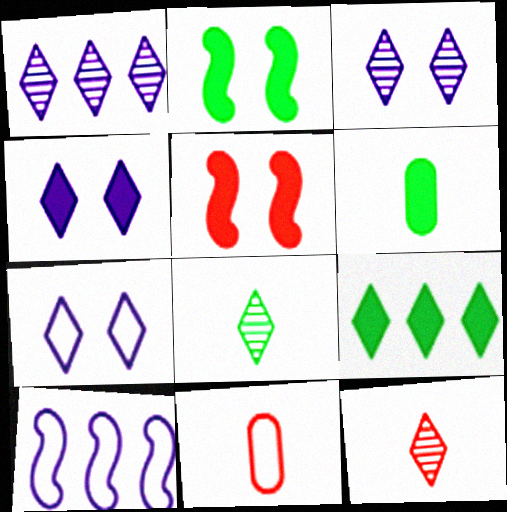[[1, 2, 11], 
[2, 6, 9], 
[3, 4, 7], 
[7, 9, 12]]